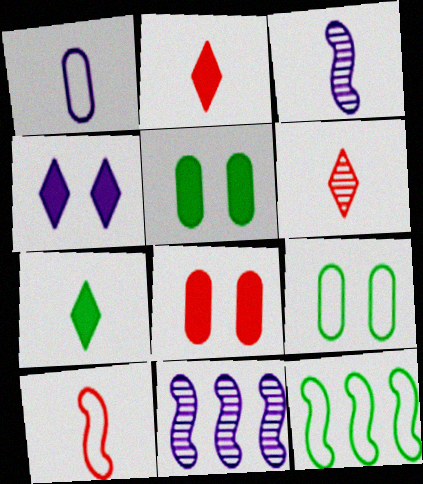[[1, 4, 11], 
[2, 9, 11]]